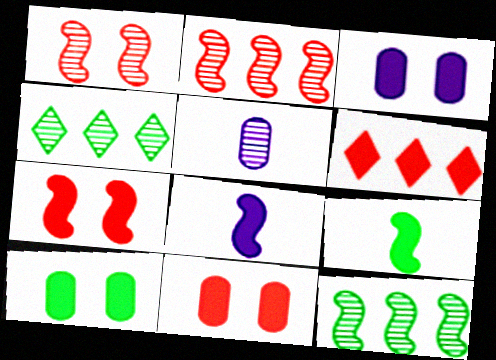[[1, 4, 5], 
[3, 6, 9], 
[3, 10, 11], 
[6, 8, 10]]